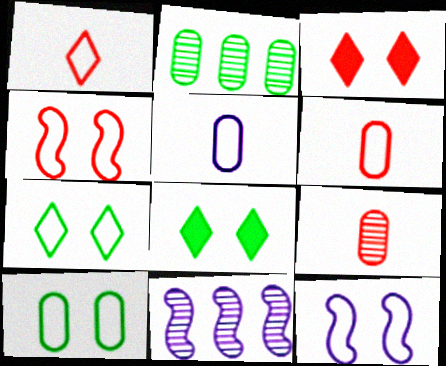[[6, 8, 11]]